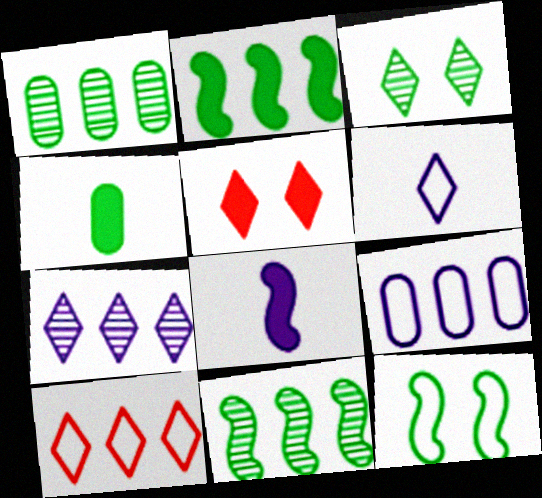[]